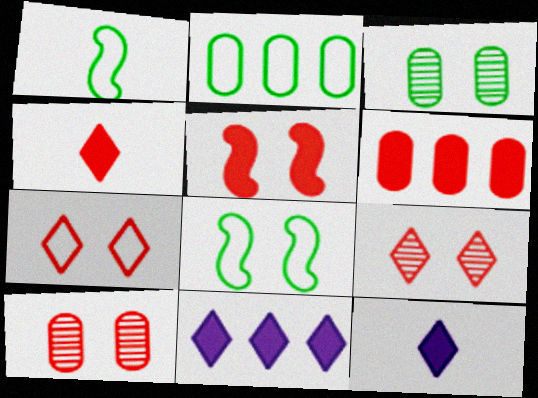[[1, 10, 11], 
[4, 5, 6], 
[5, 7, 10]]